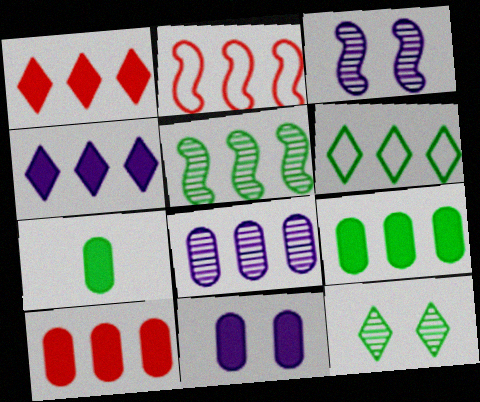[[5, 6, 9], 
[7, 10, 11]]